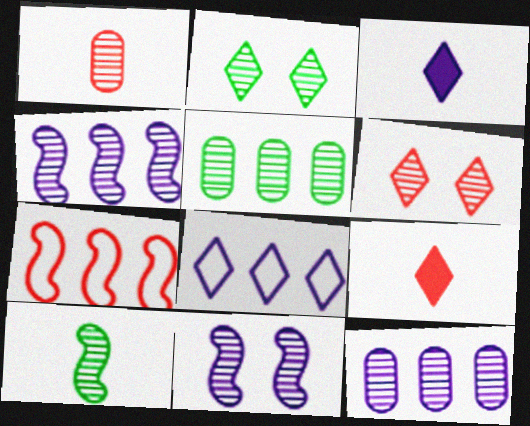[[1, 2, 4], 
[2, 5, 10], 
[2, 8, 9], 
[6, 10, 12]]